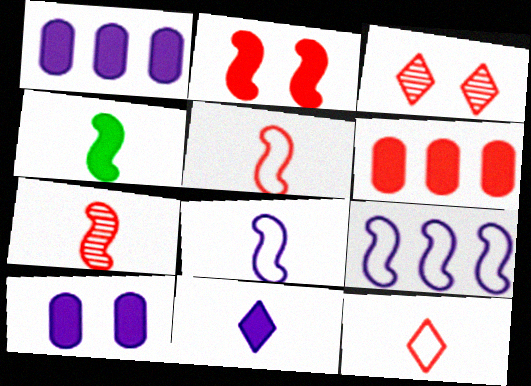[[3, 5, 6], 
[4, 7, 8]]